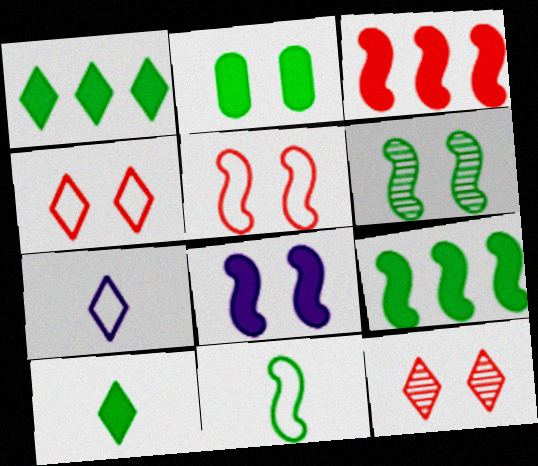[[1, 7, 12], 
[2, 9, 10], 
[5, 6, 8], 
[6, 9, 11]]